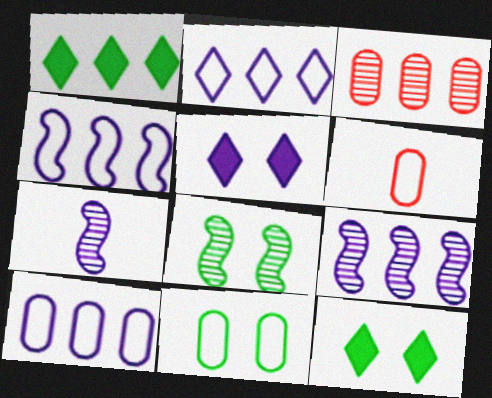[[1, 3, 4], 
[2, 4, 10], 
[5, 7, 10], 
[6, 9, 12], 
[6, 10, 11], 
[8, 11, 12]]